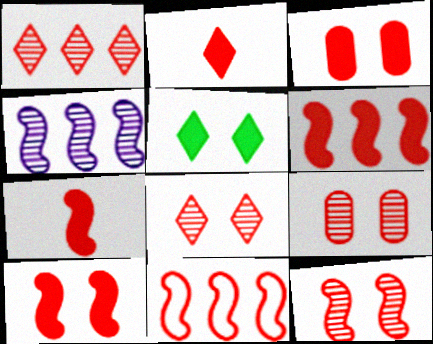[[2, 3, 6], 
[2, 9, 11], 
[6, 7, 10], 
[7, 11, 12], 
[8, 9, 12]]